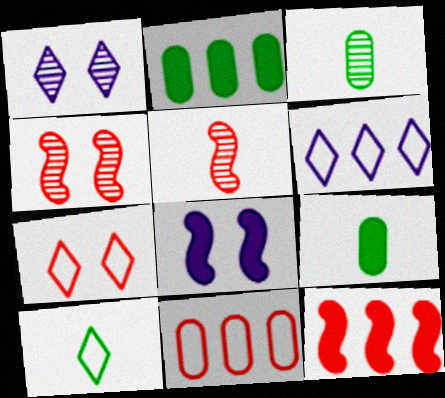[[4, 6, 9], 
[6, 7, 10]]